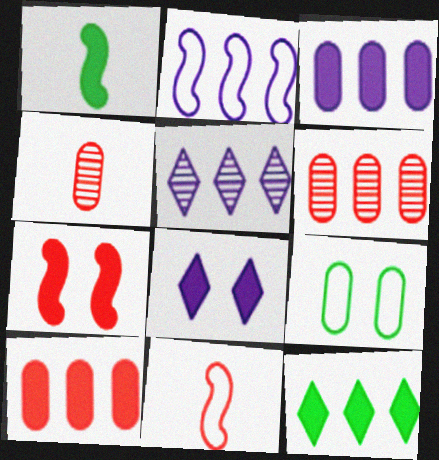[[1, 8, 10], 
[2, 3, 5], 
[2, 6, 12], 
[3, 4, 9]]